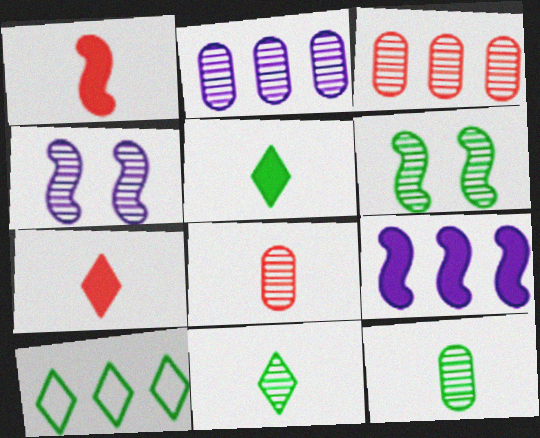[[3, 4, 11], 
[3, 9, 10]]